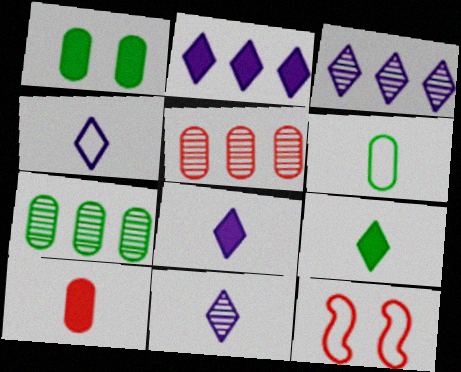[[1, 6, 7], 
[4, 8, 11], 
[7, 8, 12]]